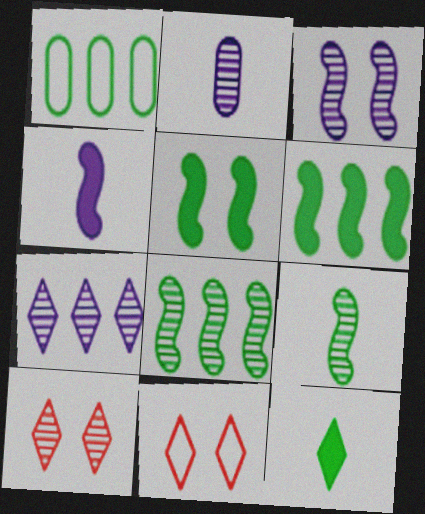[[1, 4, 10], 
[2, 3, 7], 
[2, 6, 11], 
[2, 8, 10], 
[7, 11, 12]]